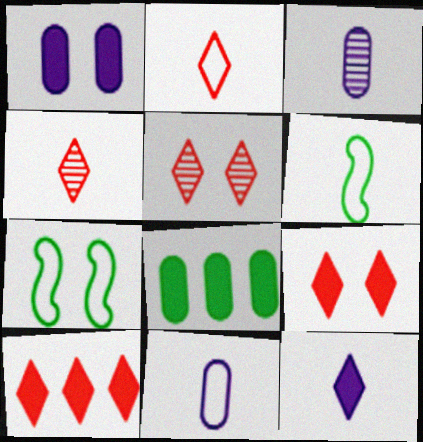[[1, 5, 7], 
[2, 5, 10], 
[2, 6, 11], 
[3, 7, 10]]